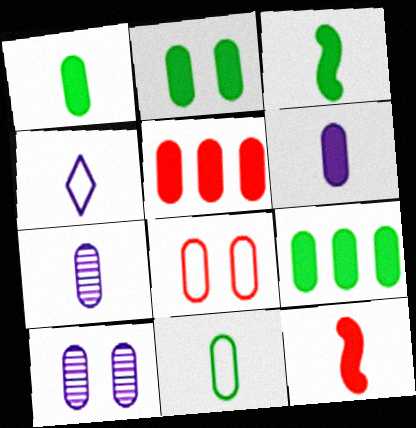[[1, 2, 9], 
[2, 5, 6], 
[2, 8, 10], 
[5, 10, 11], 
[7, 8, 9]]